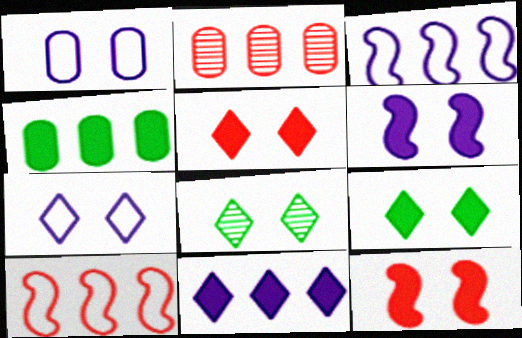[[1, 8, 12], 
[5, 7, 8]]